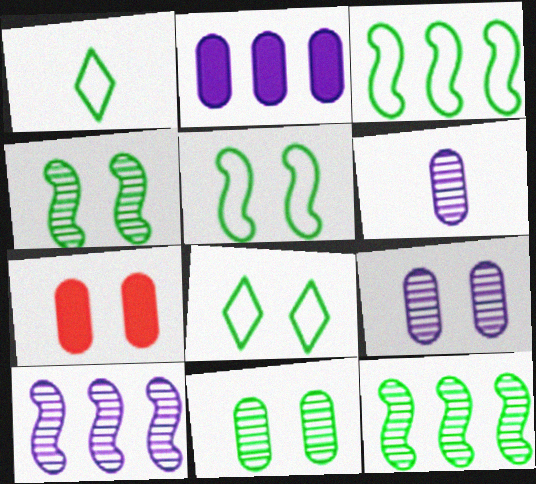[[1, 7, 10]]